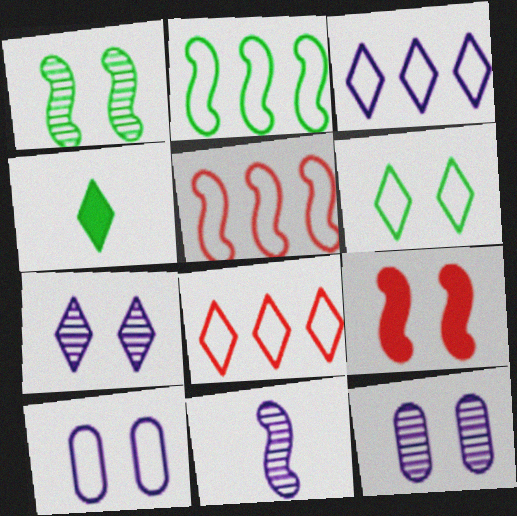[[2, 9, 11], 
[4, 5, 12], 
[4, 7, 8], 
[6, 9, 12]]